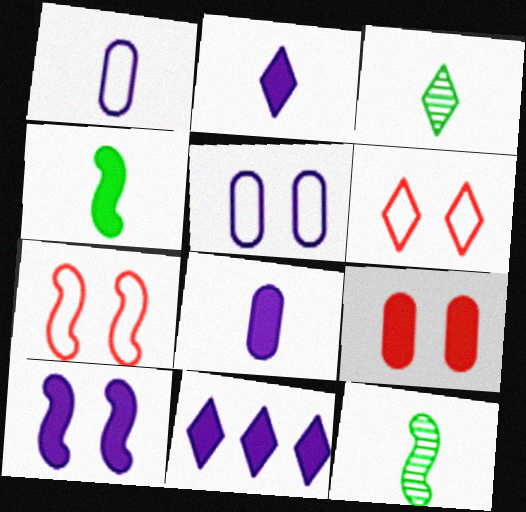[[3, 6, 11], 
[4, 9, 11], 
[8, 10, 11]]